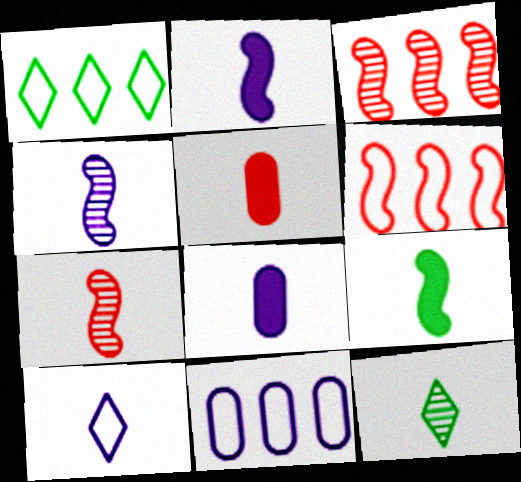[[1, 6, 11], 
[4, 8, 10]]